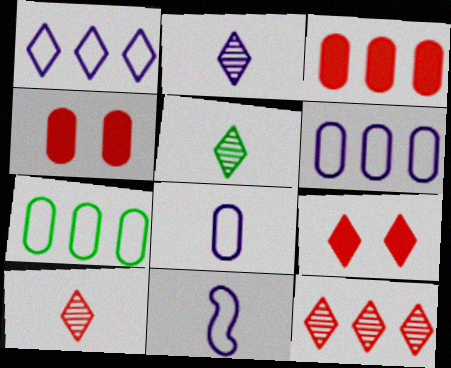[[1, 5, 9], 
[2, 5, 10]]